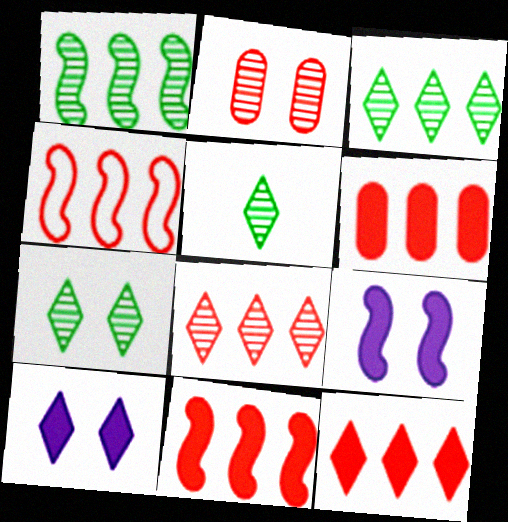[[3, 5, 7], 
[4, 6, 8], 
[6, 11, 12]]